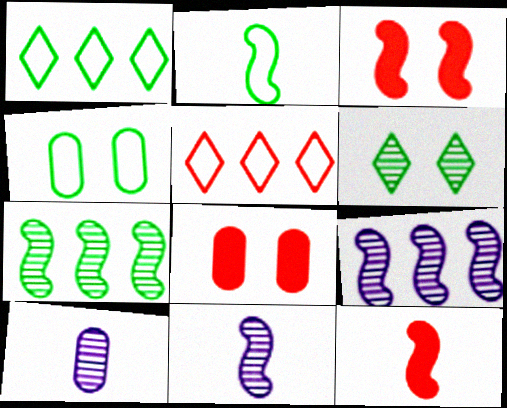[[1, 2, 4], 
[1, 3, 10], 
[1, 8, 11], 
[2, 3, 9], 
[2, 11, 12]]